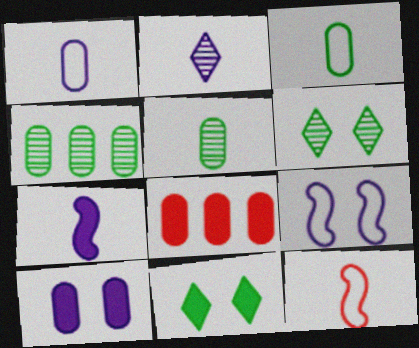[[1, 2, 7], 
[7, 8, 11]]